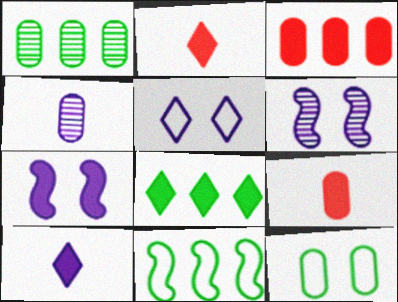[[1, 8, 11], 
[3, 4, 12], 
[7, 8, 9]]